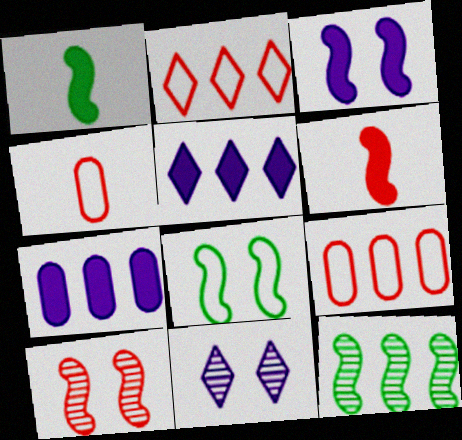[[1, 8, 12], 
[1, 9, 11], 
[2, 7, 12], 
[3, 8, 10], 
[5, 9, 12]]